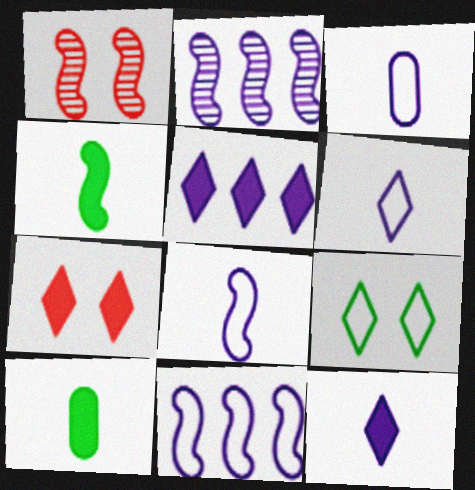[[1, 4, 11], 
[3, 6, 8]]